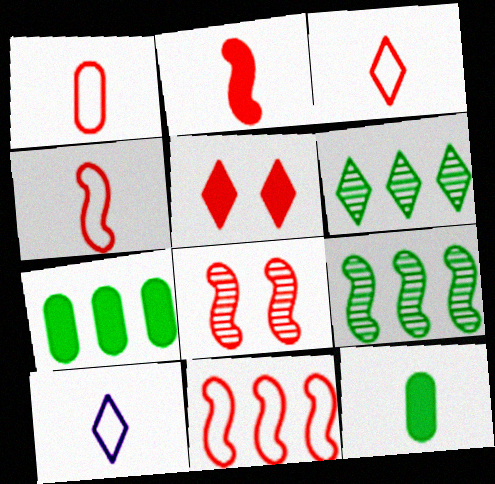[[1, 3, 4], 
[2, 8, 11], 
[5, 6, 10], 
[7, 8, 10]]